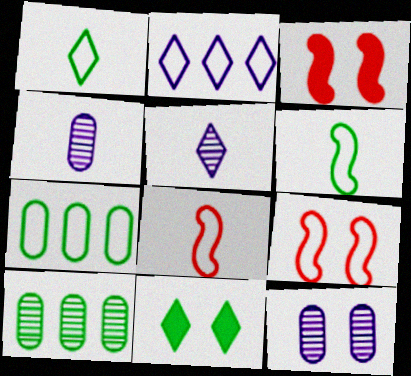[[3, 5, 7], 
[6, 10, 11], 
[9, 11, 12]]